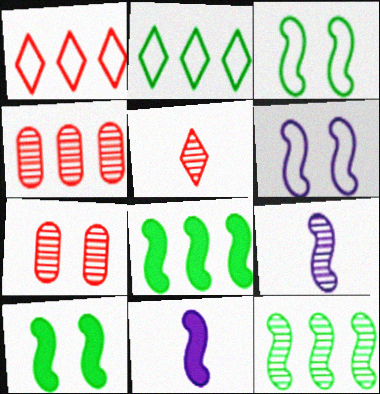[[2, 7, 11]]